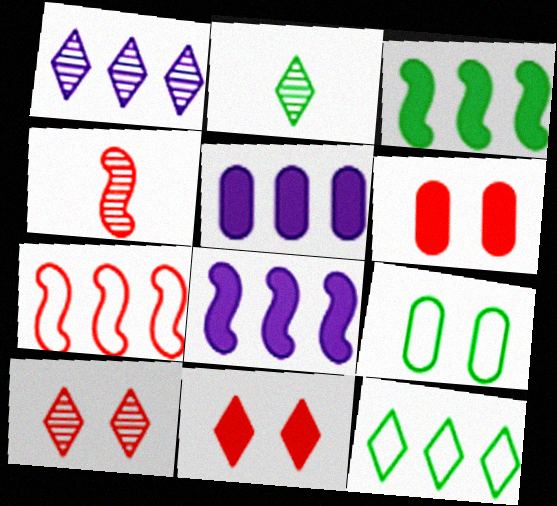[[1, 2, 10], 
[2, 3, 9]]